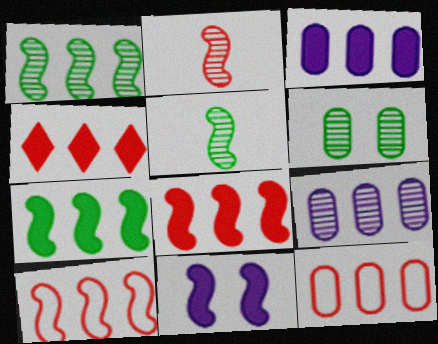[[3, 4, 7], 
[5, 10, 11]]